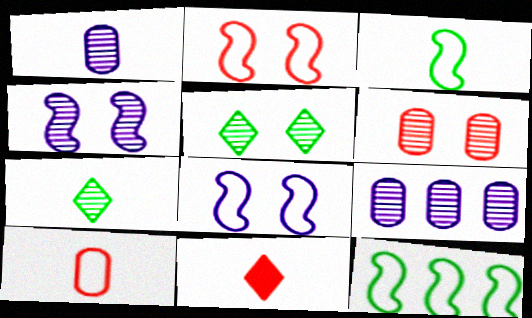[[1, 3, 11], 
[4, 5, 6]]